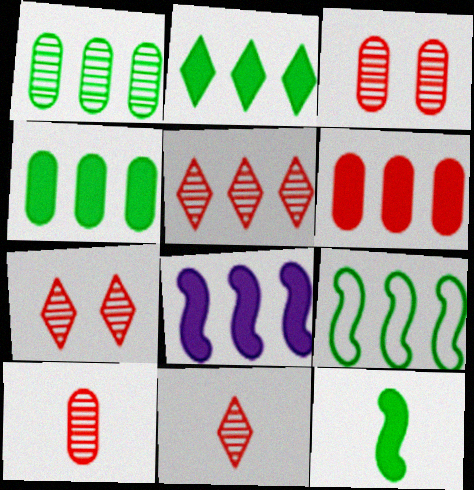[[1, 2, 9], 
[2, 6, 8], 
[5, 7, 11]]